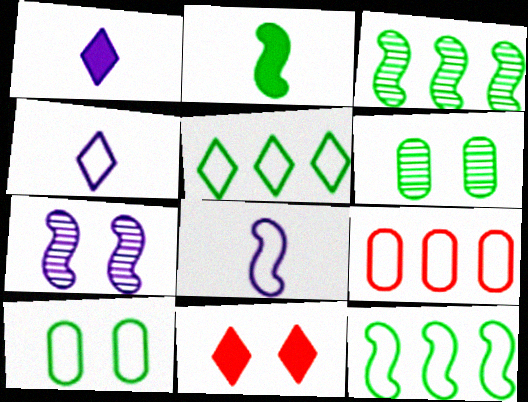[[2, 5, 6], 
[7, 10, 11]]